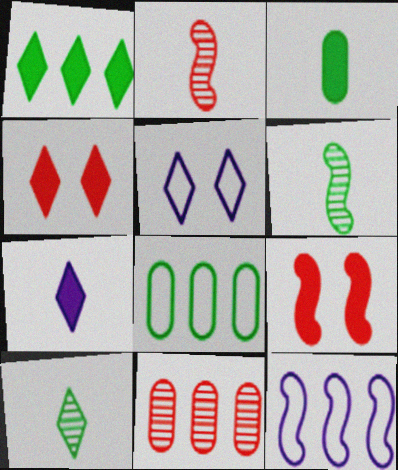[[1, 4, 7], 
[1, 11, 12], 
[6, 9, 12]]